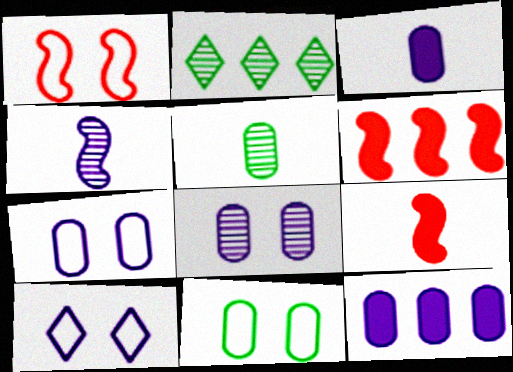[[1, 2, 3], 
[1, 10, 11], 
[2, 7, 9], 
[4, 10, 12], 
[5, 6, 10]]